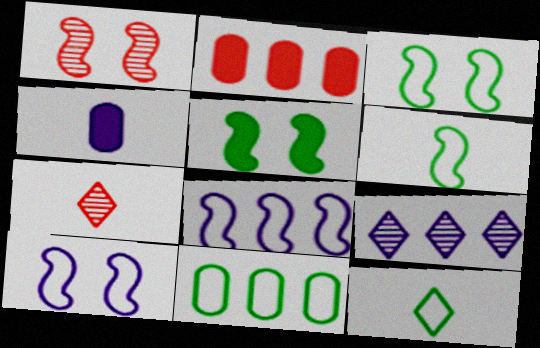[[1, 5, 10], 
[3, 11, 12], 
[4, 6, 7], 
[4, 9, 10]]